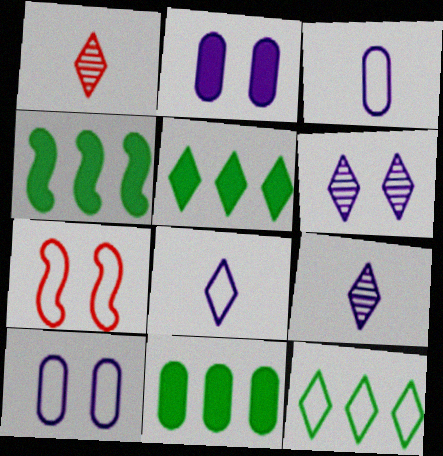[[1, 4, 10], 
[3, 7, 12], 
[4, 5, 11], 
[7, 9, 11]]